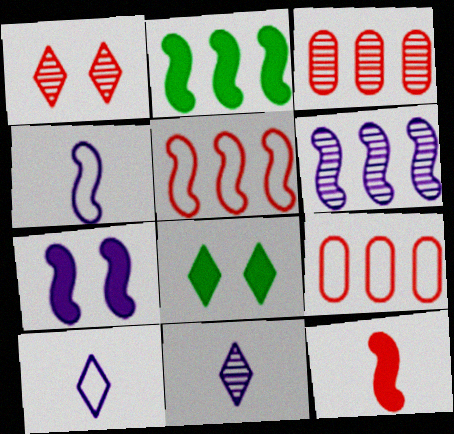[[1, 9, 12], 
[2, 5, 6], 
[2, 7, 12], 
[3, 4, 8], 
[4, 6, 7]]